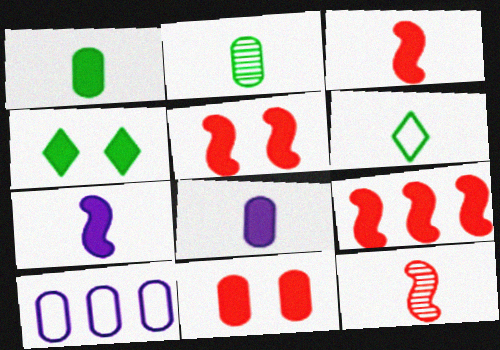[[2, 10, 11], 
[3, 5, 9], 
[4, 8, 9], 
[4, 10, 12], 
[6, 8, 12]]